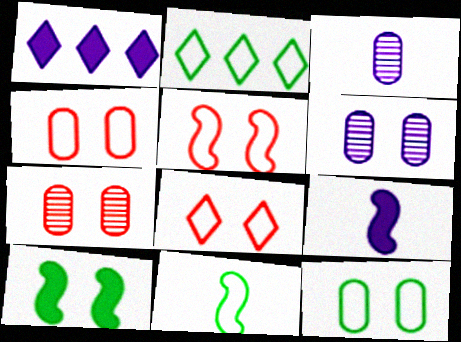[[1, 7, 11], 
[2, 7, 9], 
[2, 11, 12], 
[4, 5, 8], 
[6, 8, 10]]